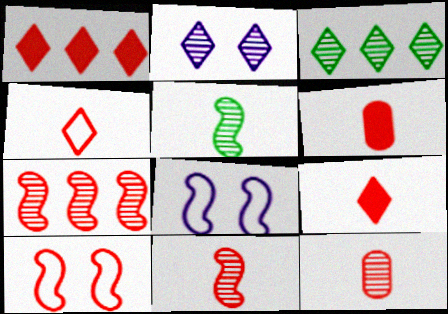[[1, 10, 12], 
[3, 6, 8], 
[4, 6, 11]]